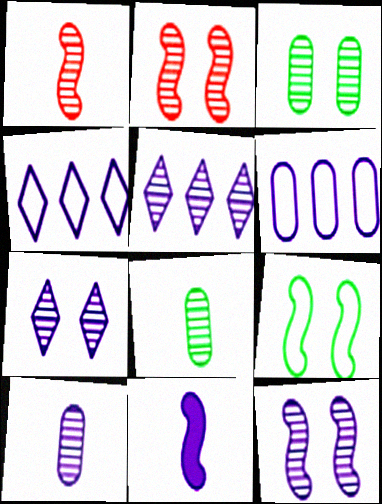[[1, 3, 5], 
[2, 3, 7], 
[2, 5, 8], 
[5, 10, 12], 
[6, 7, 11]]